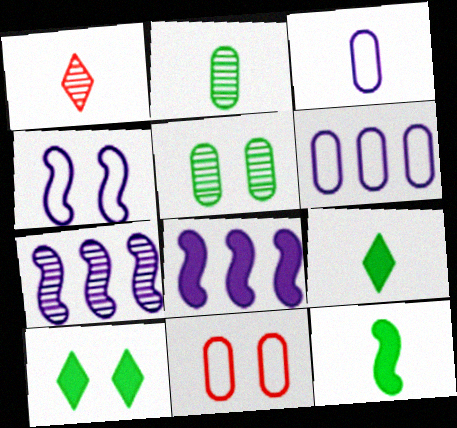[[1, 3, 12], 
[1, 5, 7], 
[7, 9, 11]]